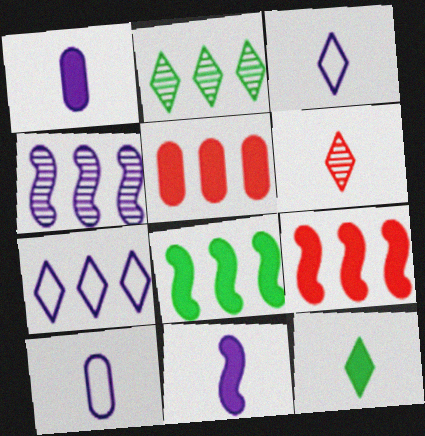[[3, 6, 12]]